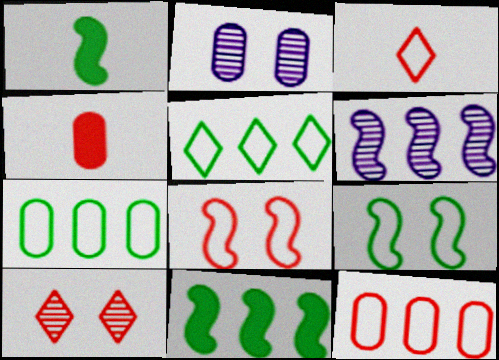[[1, 6, 8], 
[2, 3, 11], 
[2, 4, 7], 
[3, 8, 12]]